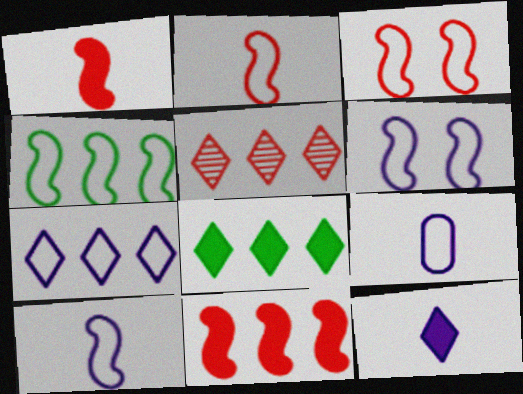[[2, 4, 6], 
[3, 4, 10], 
[5, 7, 8], 
[6, 7, 9]]